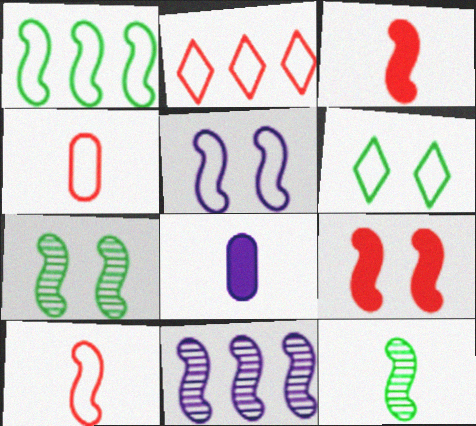[[1, 5, 10], 
[2, 7, 8], 
[5, 7, 9]]